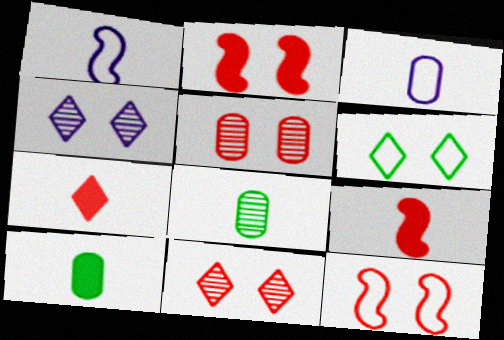[[1, 7, 8]]